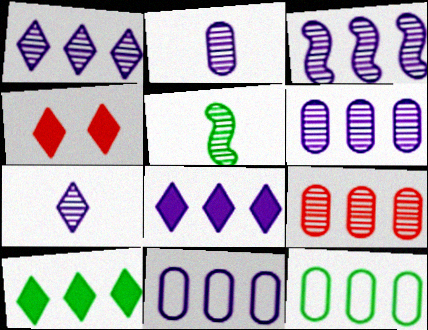[[1, 3, 6], 
[3, 8, 11], 
[4, 5, 11]]